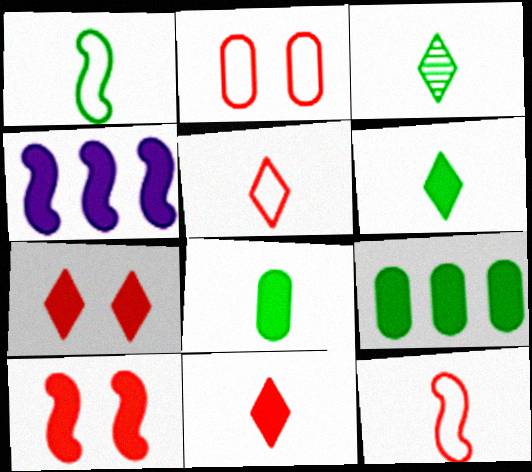[[1, 3, 8], 
[2, 3, 4], 
[4, 7, 8]]